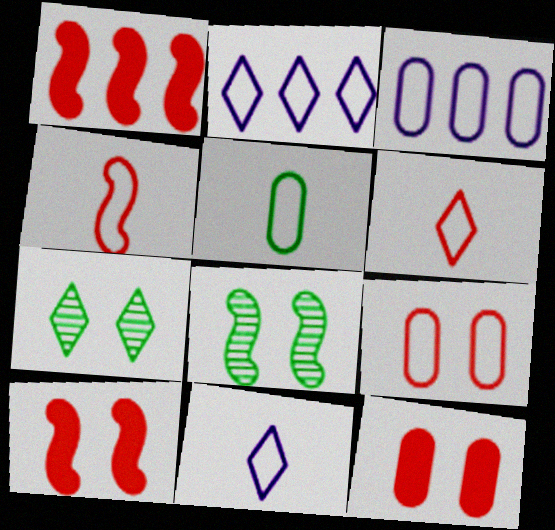[[3, 5, 9], 
[4, 5, 11]]